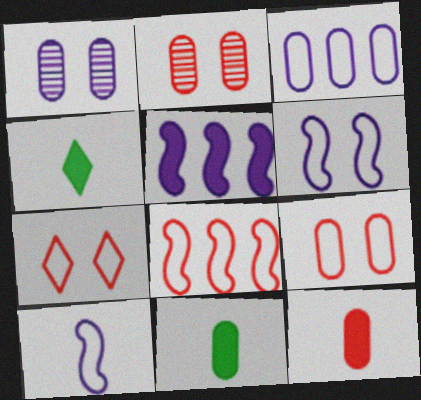[[1, 4, 8], 
[2, 3, 11]]